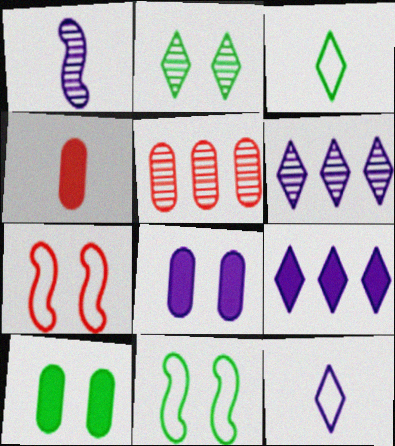[[1, 2, 5], 
[1, 3, 4], 
[2, 7, 8], 
[2, 10, 11], 
[4, 6, 11]]